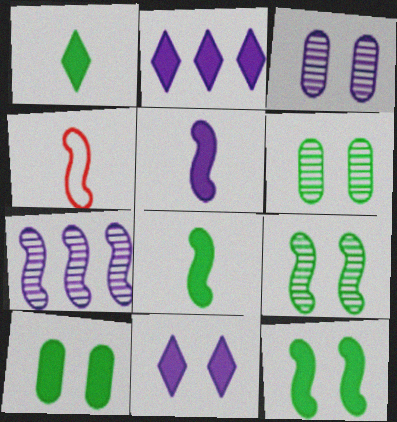[[2, 4, 6], 
[4, 7, 12]]